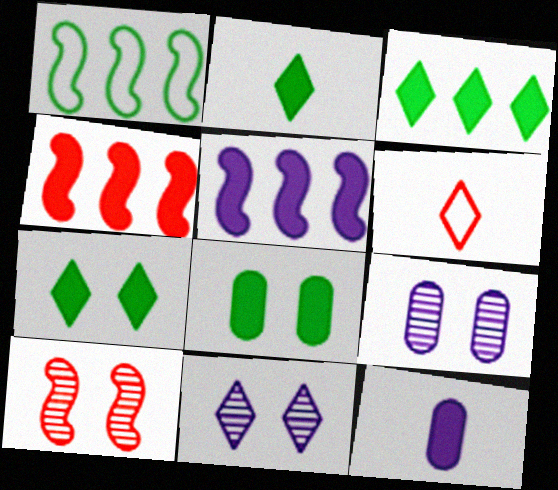[[2, 3, 7], 
[3, 6, 11], 
[4, 7, 12]]